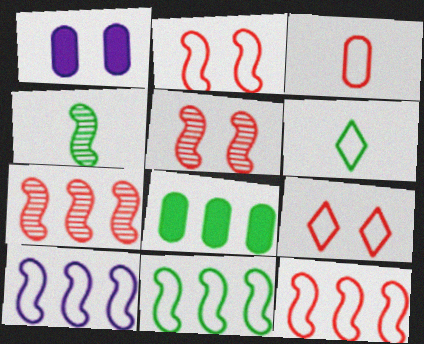[[1, 6, 7], 
[3, 9, 12], 
[10, 11, 12]]